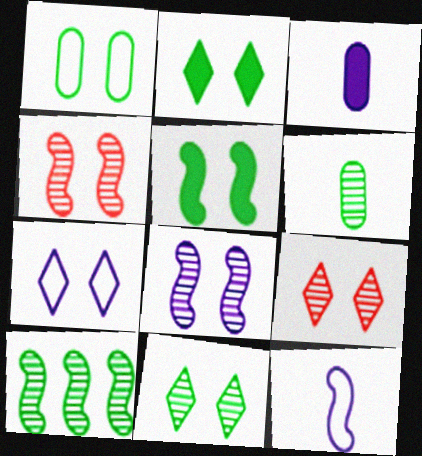[[1, 5, 11], 
[2, 7, 9], 
[6, 10, 11]]